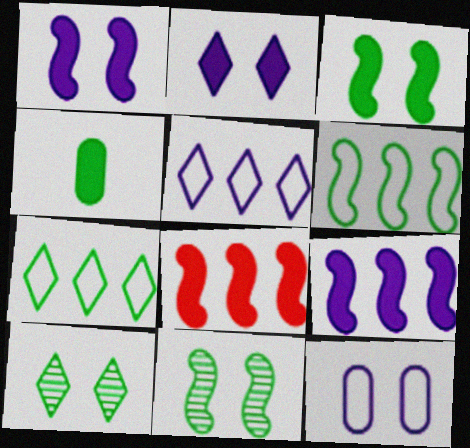[[2, 4, 8], 
[4, 6, 10], 
[4, 7, 11]]